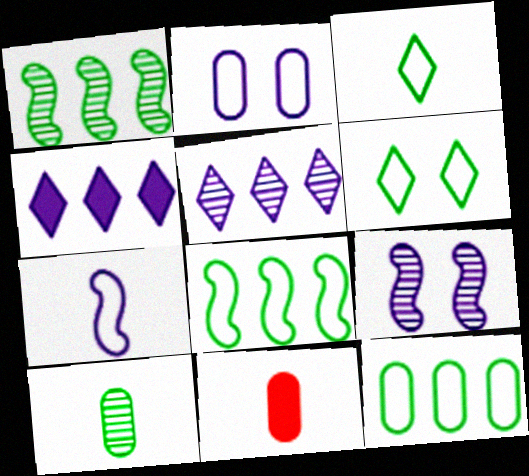[]